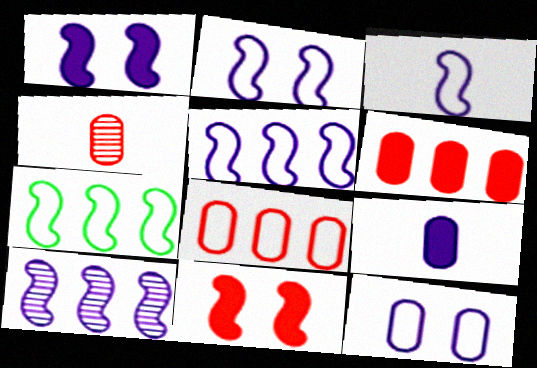[[1, 3, 10], 
[2, 3, 5]]